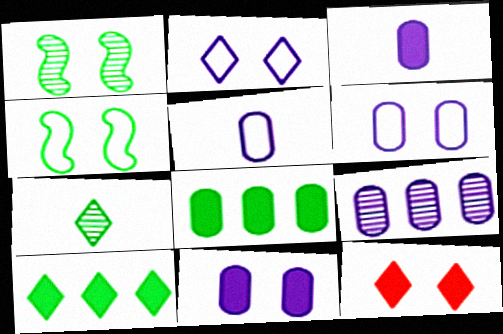[[1, 6, 12], 
[3, 6, 9], 
[4, 7, 8], 
[5, 9, 11]]